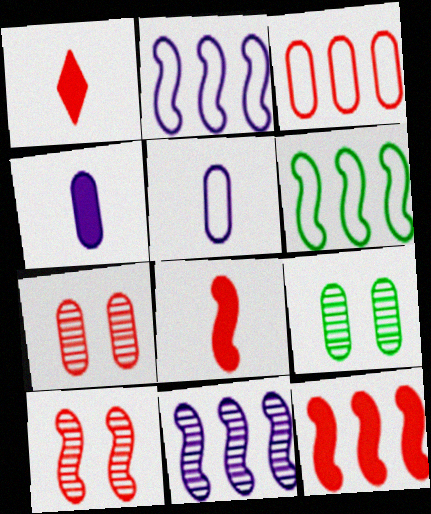[[1, 2, 9], 
[1, 3, 10], 
[3, 4, 9], 
[6, 11, 12]]